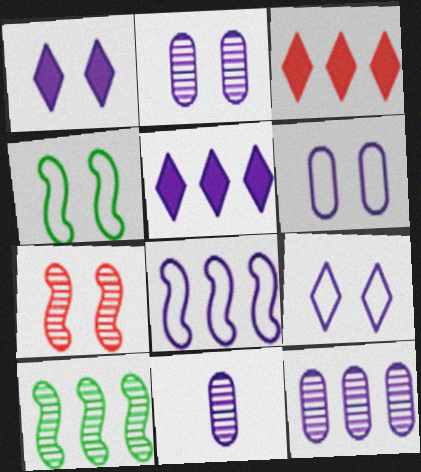[[1, 8, 11], 
[2, 11, 12], 
[3, 4, 11], 
[5, 8, 12]]